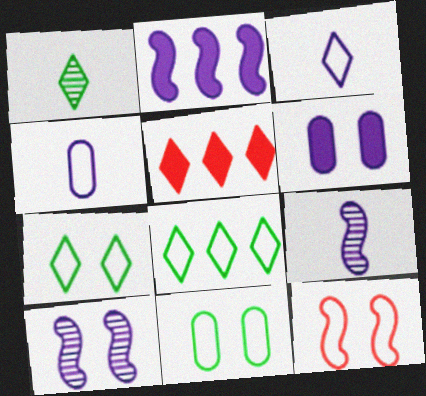[[4, 8, 12], 
[5, 9, 11]]